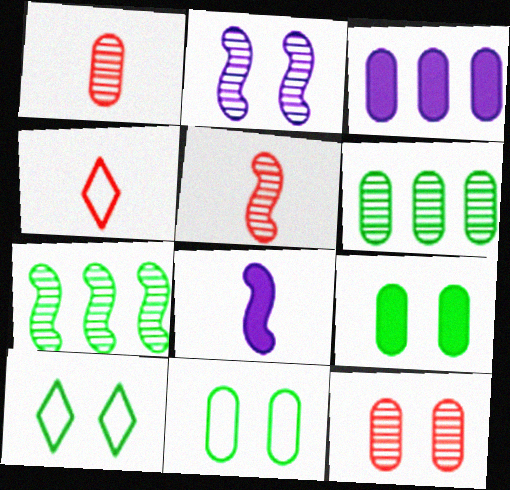[[1, 3, 11], 
[2, 5, 7], 
[3, 5, 10]]